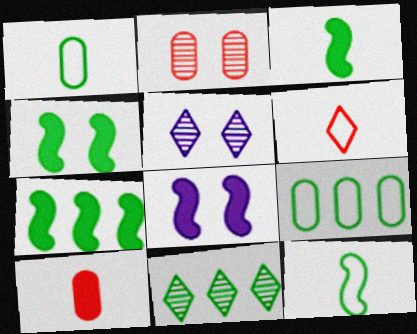[[1, 4, 11], 
[3, 4, 7], 
[7, 9, 11]]